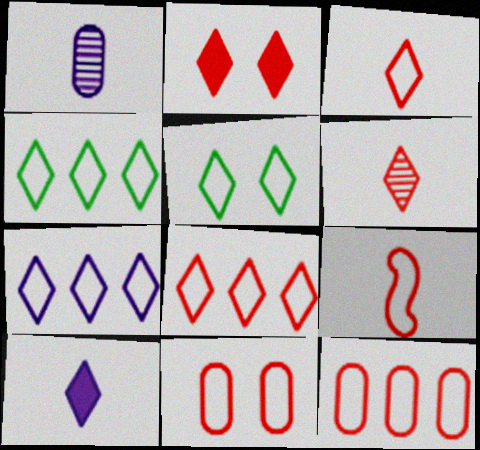[[2, 6, 8], 
[3, 5, 7], 
[4, 7, 8], 
[8, 9, 11]]